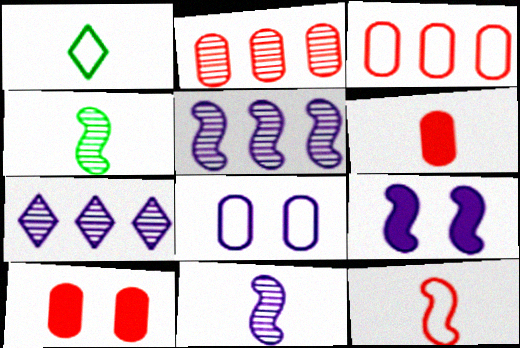[[1, 2, 9], 
[1, 5, 10], 
[1, 6, 11]]